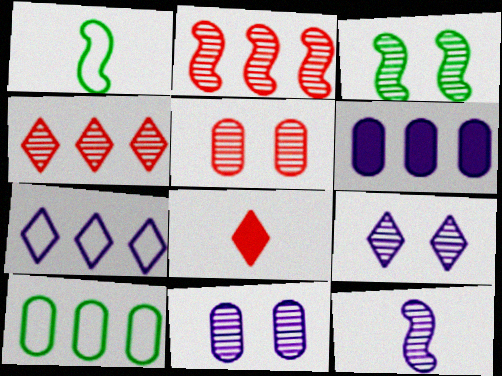[[2, 3, 12], 
[3, 5, 9]]